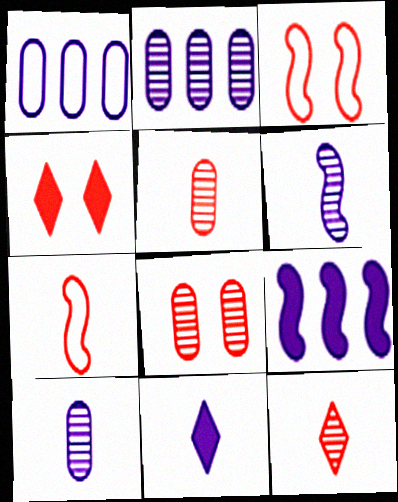[[3, 4, 8]]